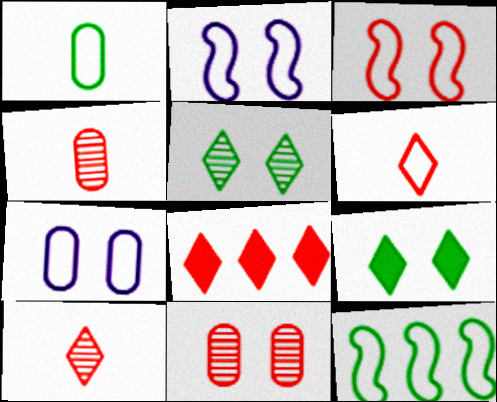[[2, 9, 11], 
[3, 4, 8], 
[6, 7, 12]]